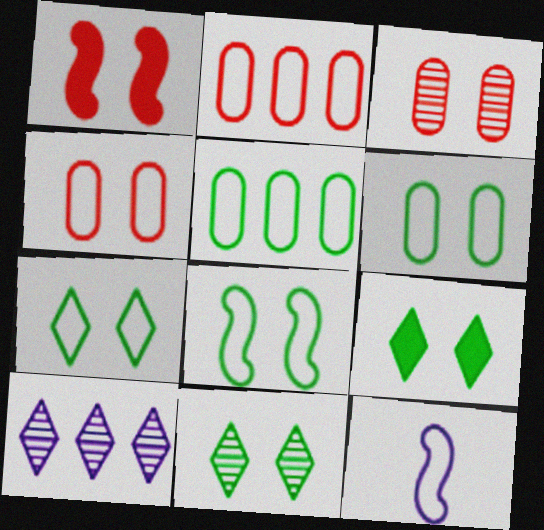[[2, 7, 12], 
[6, 7, 8], 
[7, 9, 11]]